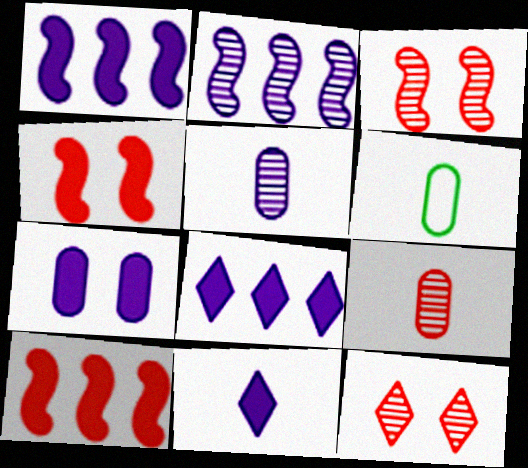[[1, 6, 12], 
[1, 7, 11], 
[3, 6, 8]]